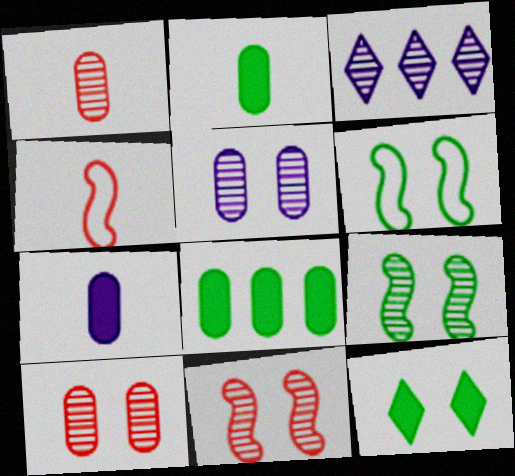[[1, 3, 9]]